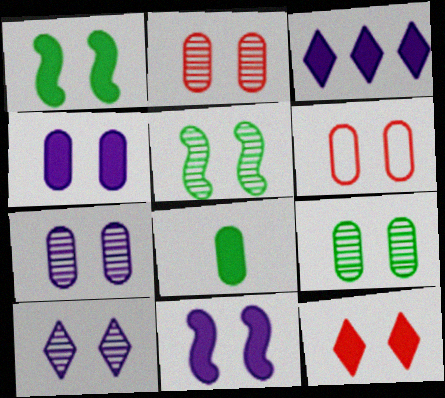[[1, 4, 12], 
[1, 6, 10], 
[2, 5, 10], 
[2, 7, 9], 
[4, 6, 9]]